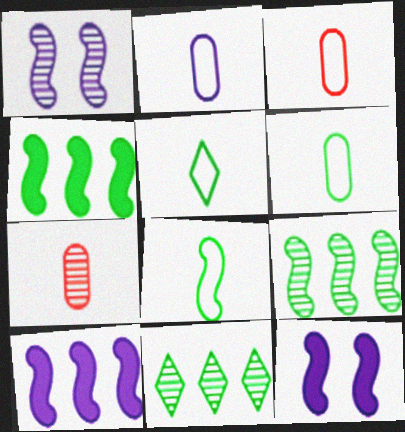[[1, 7, 11], 
[2, 3, 6], 
[3, 11, 12], 
[5, 6, 8]]